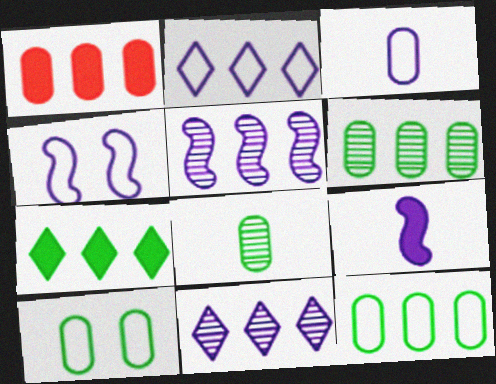[[2, 3, 4], 
[4, 5, 9]]